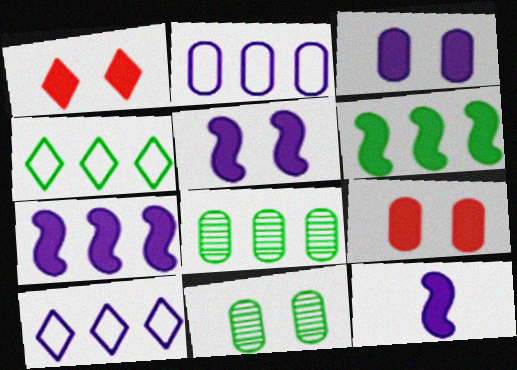[[4, 6, 8], 
[5, 7, 12]]